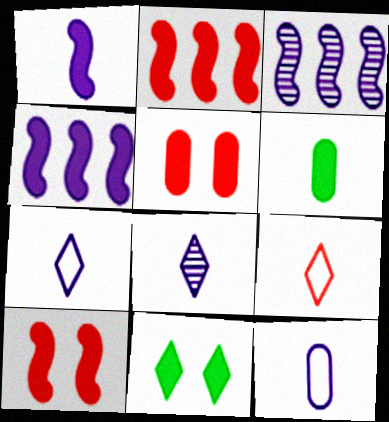[[1, 8, 12]]